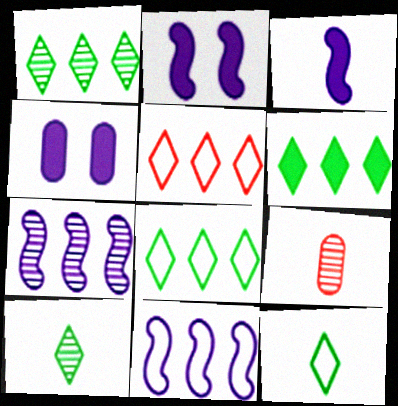[[1, 6, 8], 
[2, 8, 9], 
[3, 9, 12]]